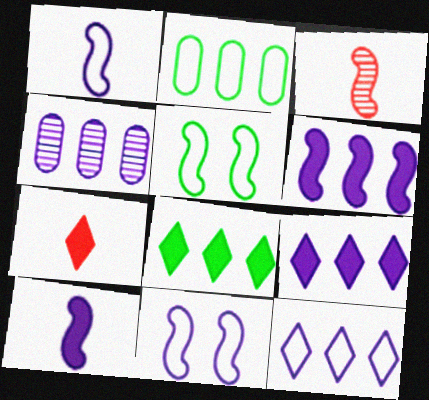[[3, 5, 6], 
[4, 5, 7], 
[4, 6, 12]]